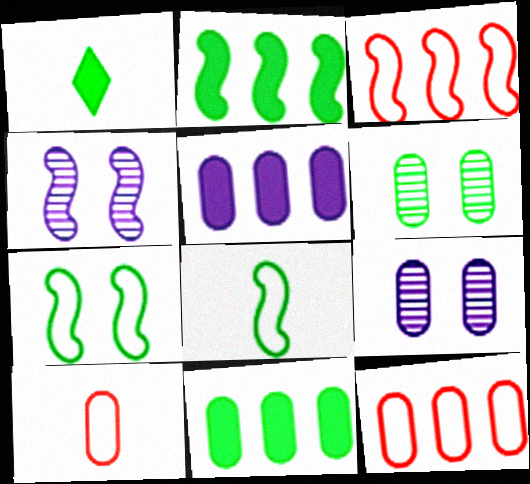[[1, 3, 9], 
[1, 4, 12], 
[5, 6, 10], 
[9, 10, 11]]